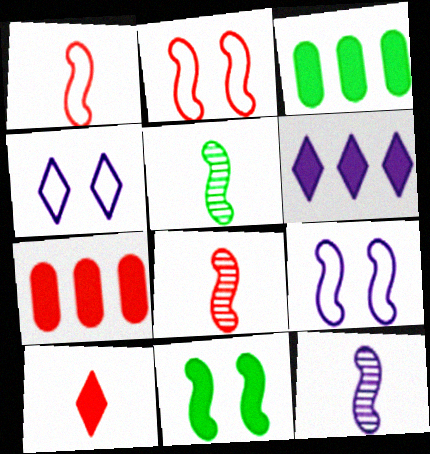[[3, 4, 8], 
[4, 5, 7], 
[5, 8, 12]]